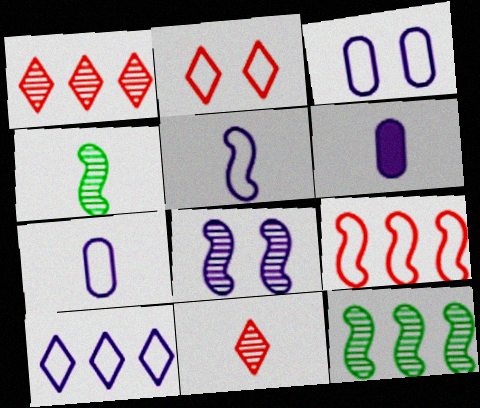[[2, 6, 12], 
[3, 5, 10], 
[6, 8, 10]]